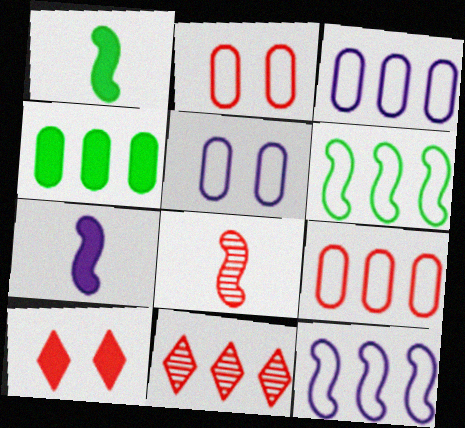[[1, 5, 11], 
[4, 7, 10], 
[4, 11, 12], 
[8, 9, 10]]